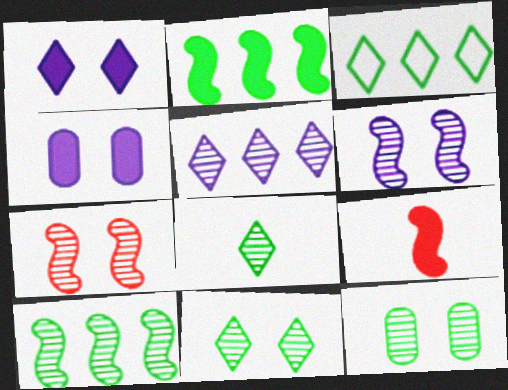[[8, 10, 12]]